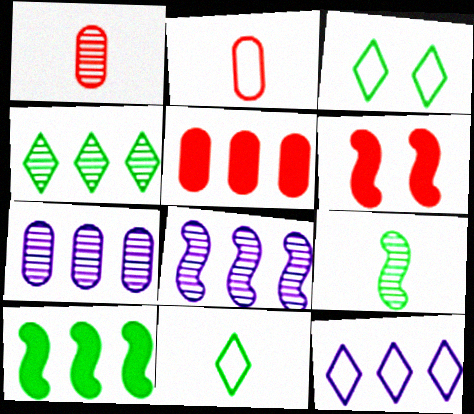[[6, 7, 11]]